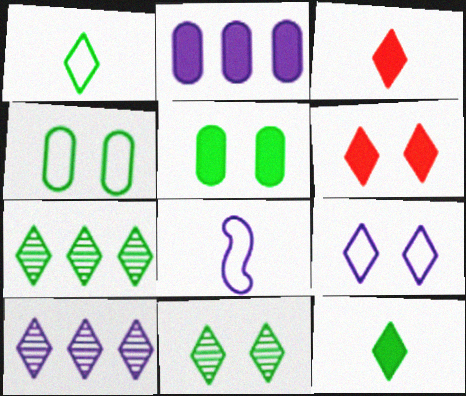[[1, 6, 10], 
[3, 7, 9], 
[6, 9, 11]]